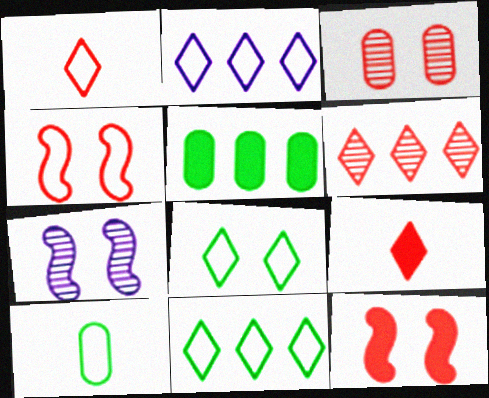[[1, 2, 8], 
[1, 5, 7], 
[2, 4, 10]]